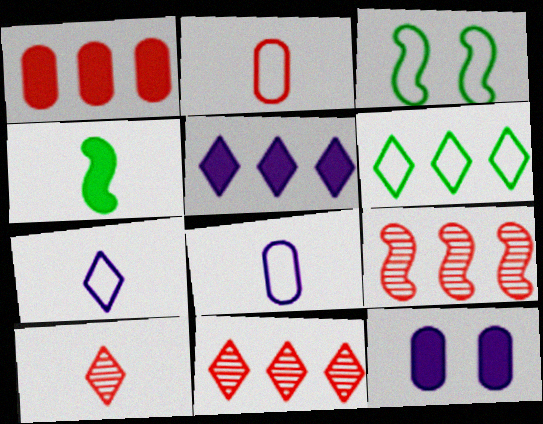[[4, 8, 10], 
[5, 6, 11]]